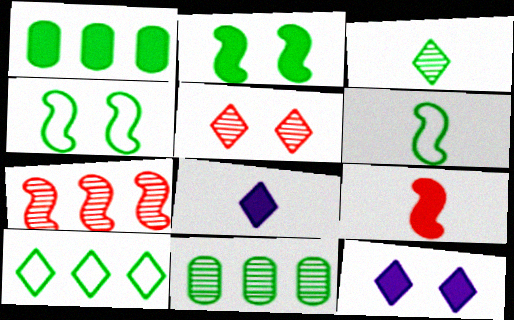[[1, 3, 4], 
[1, 9, 12], 
[5, 8, 10]]